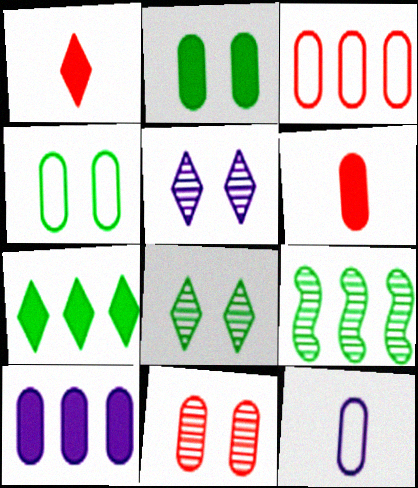[[2, 6, 10], 
[3, 4, 12], 
[3, 6, 11]]